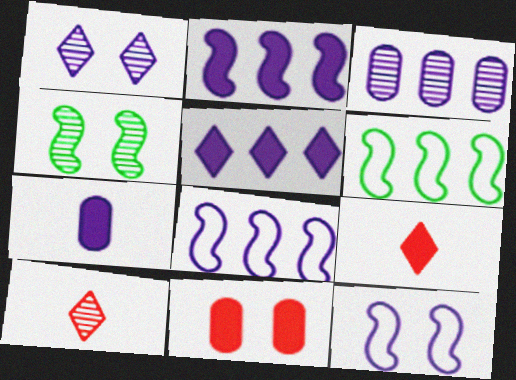[[1, 7, 8], 
[3, 4, 10], 
[3, 5, 8]]